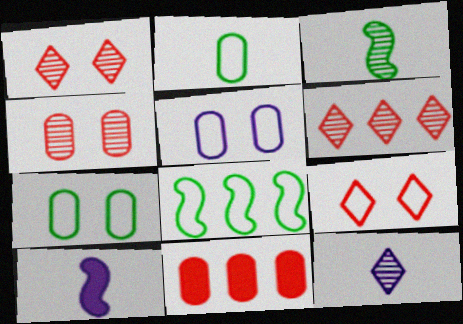[[6, 7, 10]]